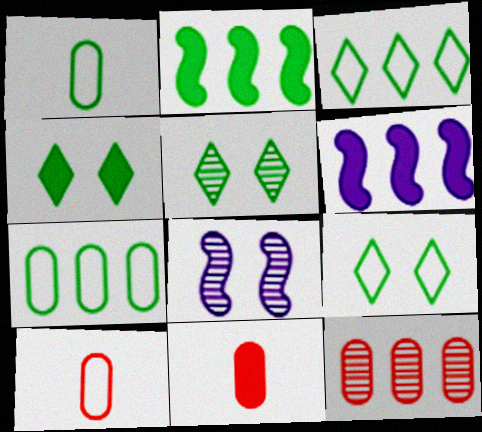[[1, 2, 5], 
[3, 6, 12], 
[3, 8, 11], 
[4, 5, 9], 
[4, 6, 11], 
[5, 6, 10]]